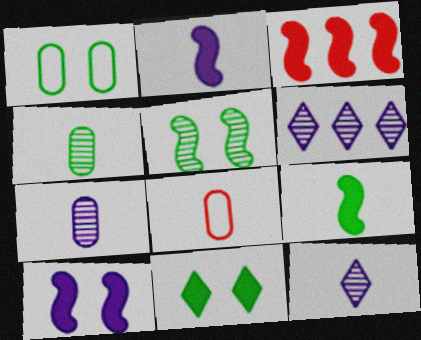[[1, 3, 12], 
[1, 5, 11], 
[3, 9, 10], 
[8, 9, 12]]